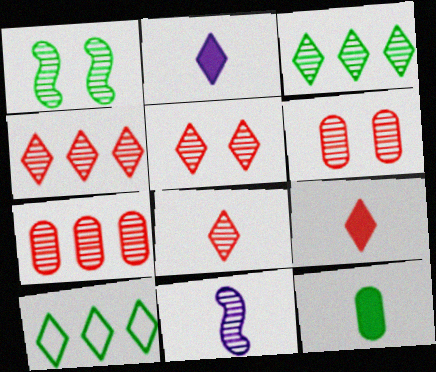[[1, 10, 12], 
[2, 5, 10], 
[3, 6, 11], 
[4, 5, 8]]